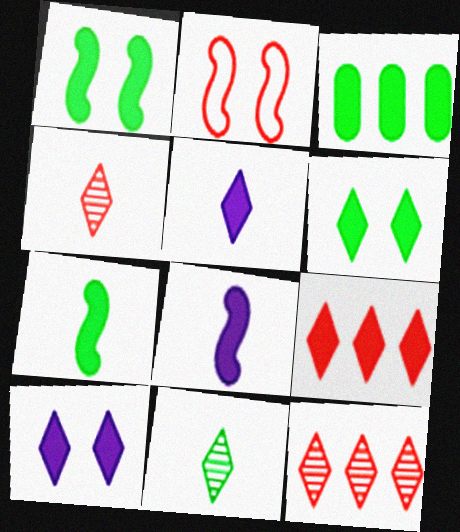[[3, 6, 7], 
[5, 6, 9]]